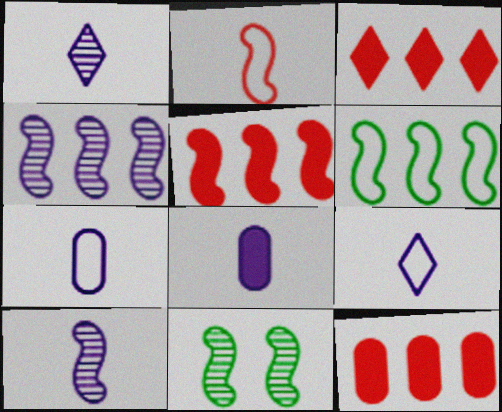[[3, 5, 12], 
[3, 7, 11], 
[4, 5, 6], 
[8, 9, 10], 
[9, 11, 12]]